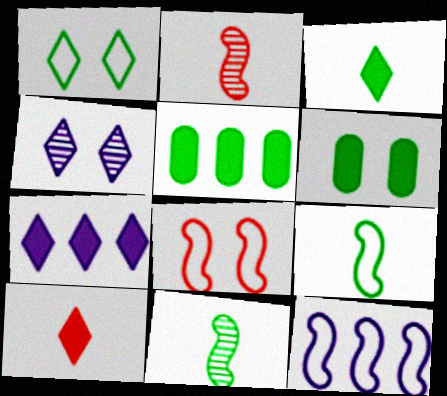[[1, 5, 11], 
[4, 6, 8], 
[8, 9, 12]]